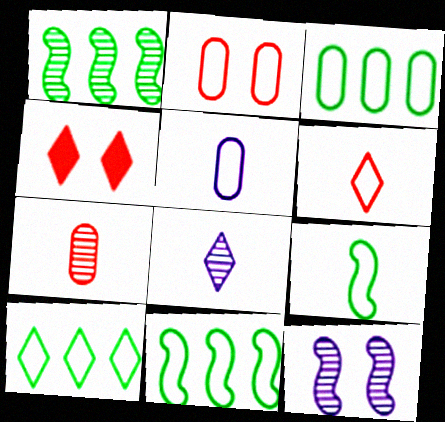[[1, 4, 5], 
[2, 3, 5], 
[3, 10, 11], 
[4, 8, 10], 
[5, 6, 9]]